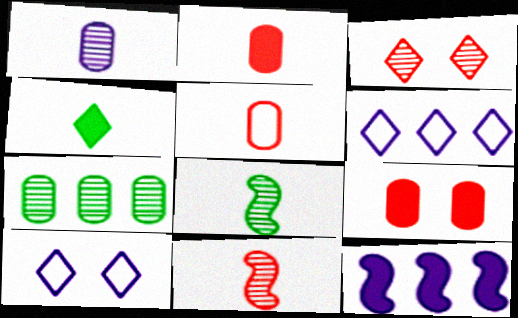[[1, 10, 12], 
[3, 4, 6], 
[4, 9, 12], 
[6, 8, 9]]